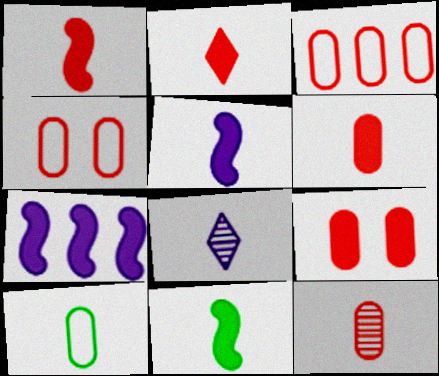[[1, 2, 6], 
[1, 5, 11], 
[1, 8, 10], 
[3, 9, 12]]